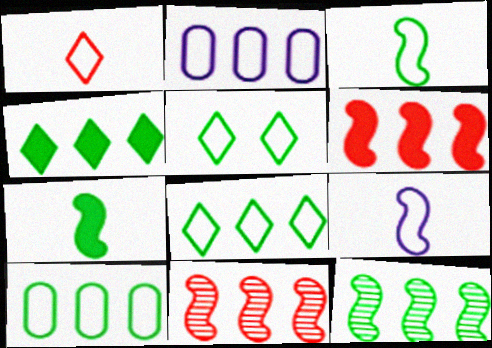[[2, 4, 11], 
[3, 5, 10], 
[4, 10, 12]]